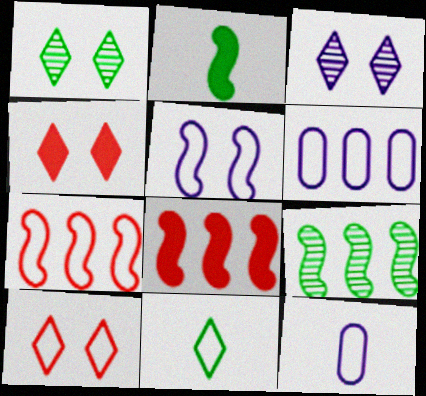[[1, 8, 12], 
[4, 9, 12]]